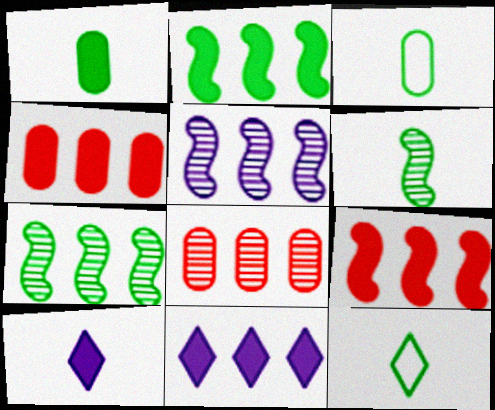[[1, 6, 12], 
[2, 4, 11]]